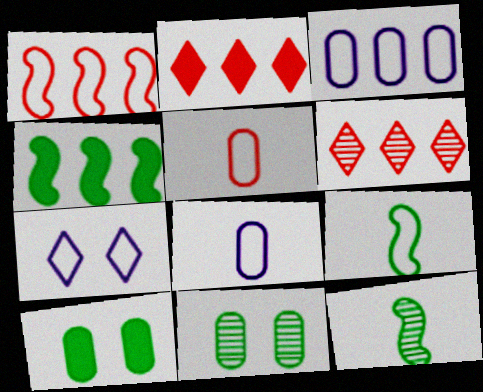[[3, 4, 6]]